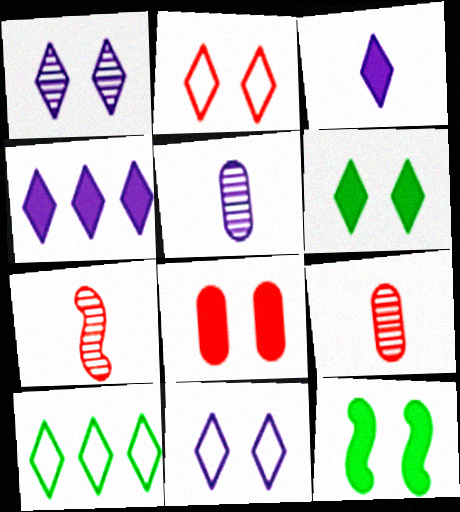[[1, 2, 6]]